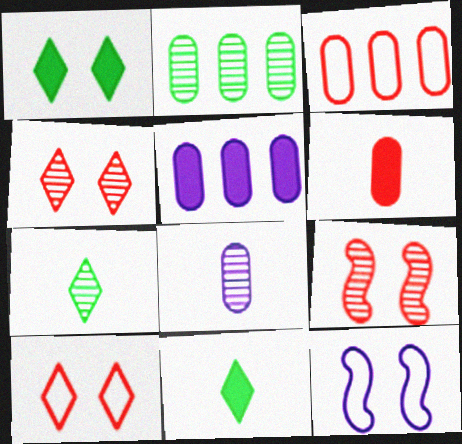[[2, 3, 5]]